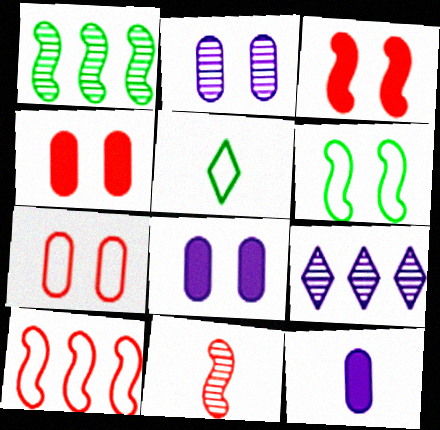[[3, 10, 11], 
[5, 11, 12]]